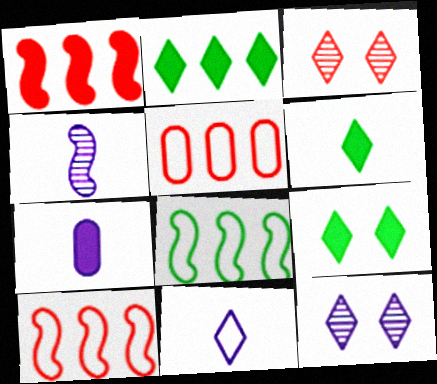[[1, 7, 9], 
[2, 3, 11], 
[2, 6, 9], 
[3, 7, 8], 
[4, 5, 9], 
[4, 7, 11]]